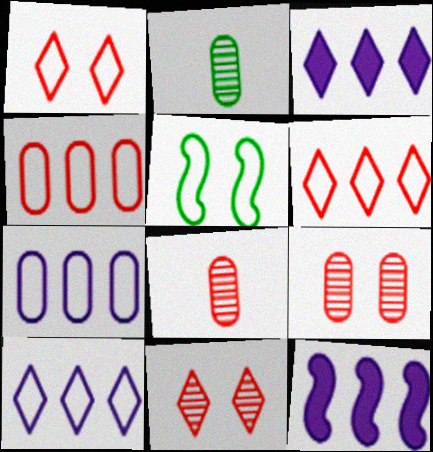[[1, 2, 12], 
[3, 5, 8]]